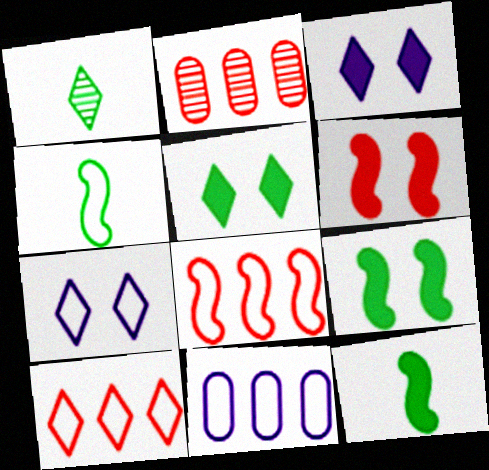[[1, 3, 10], 
[1, 6, 11], 
[2, 3, 4], 
[2, 7, 12]]